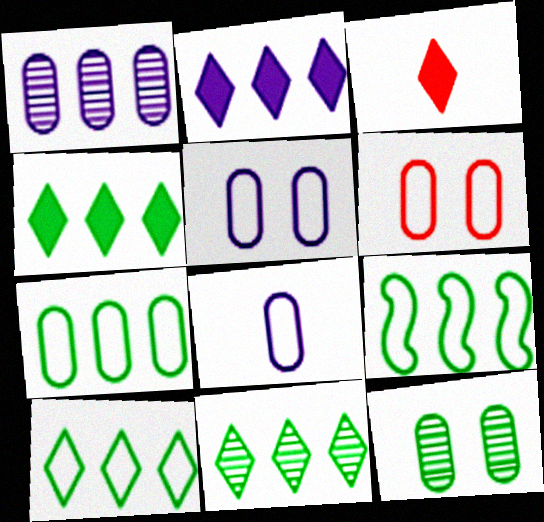[[4, 10, 11], 
[6, 7, 8], 
[7, 9, 10]]